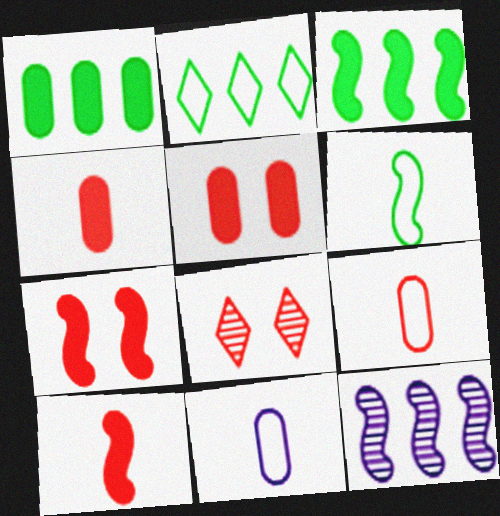[[3, 8, 11], 
[6, 7, 12]]